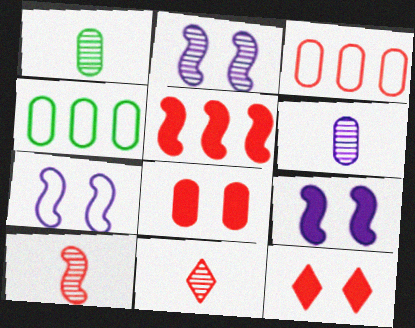[[2, 7, 9], 
[3, 10, 12], 
[4, 6, 8], 
[4, 9, 11]]